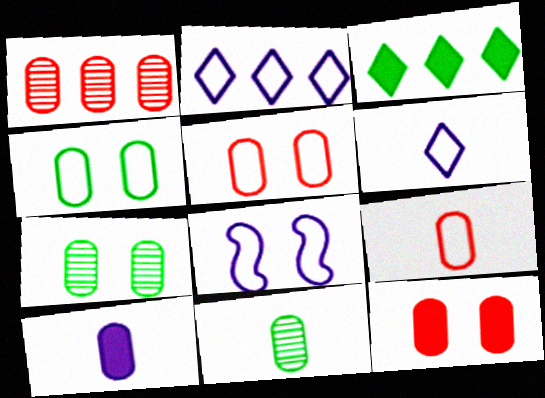[[1, 4, 10], 
[1, 9, 12], 
[9, 10, 11]]